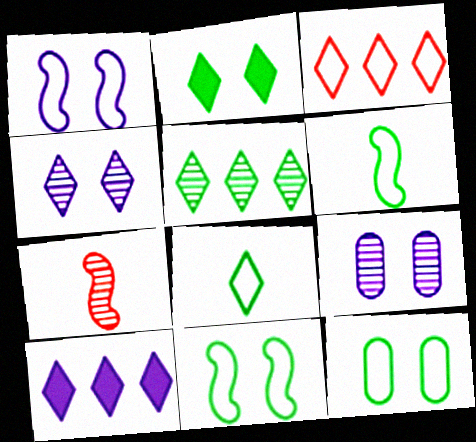[[2, 5, 8], 
[3, 5, 10], 
[5, 7, 9], 
[7, 10, 12]]